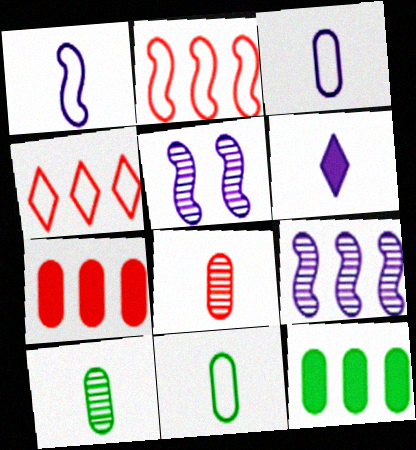[[4, 9, 12]]